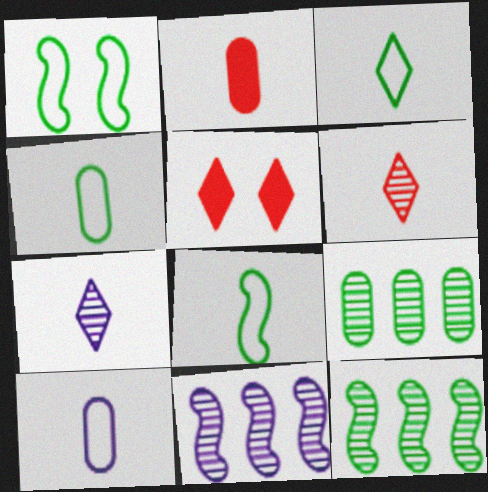[[2, 7, 8], 
[3, 4, 8], 
[4, 5, 11], 
[5, 10, 12]]